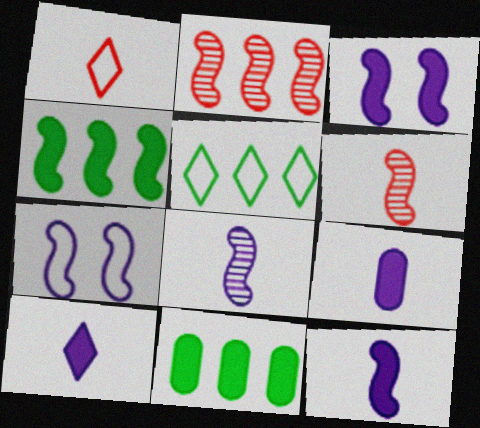[[4, 6, 7], 
[9, 10, 12]]